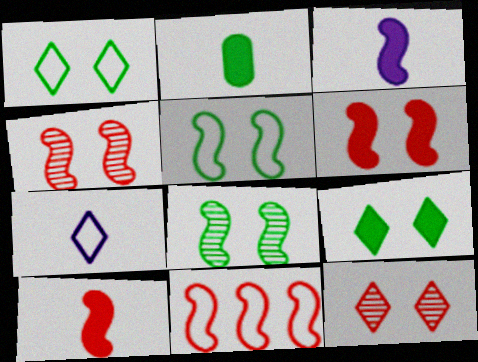[[3, 8, 11], 
[4, 10, 11]]